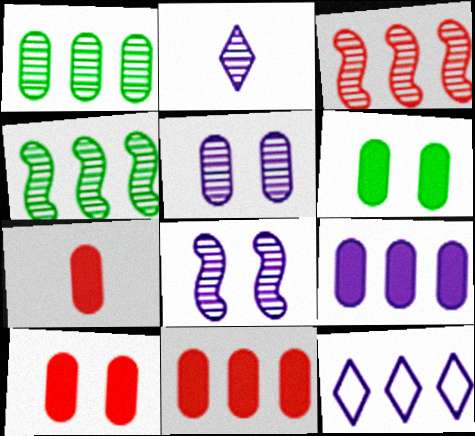[[4, 11, 12], 
[6, 7, 9], 
[7, 10, 11]]